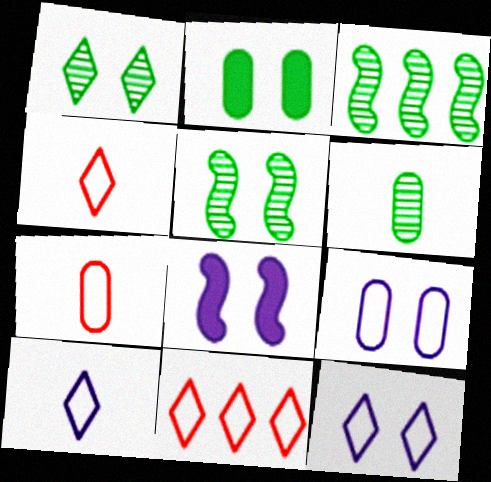[[1, 3, 6], 
[6, 8, 11]]